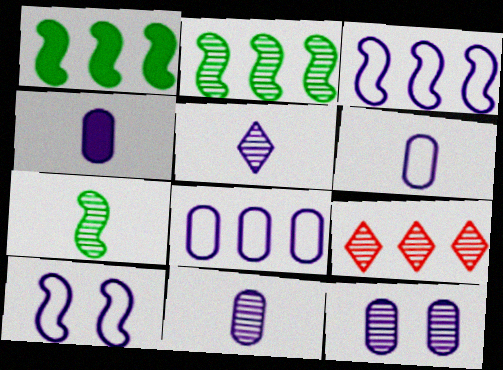[[1, 8, 9], 
[4, 6, 11], 
[4, 8, 12], 
[7, 9, 12]]